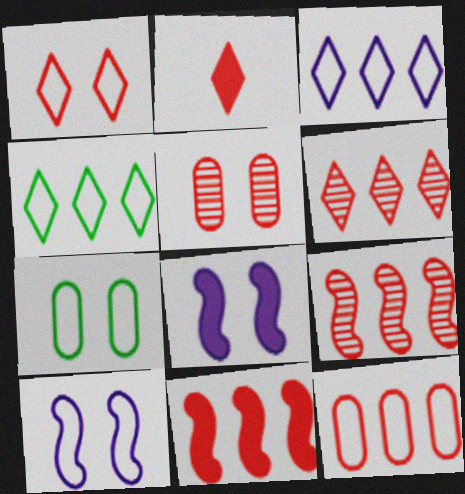[[1, 2, 6], 
[1, 7, 10], 
[6, 11, 12]]